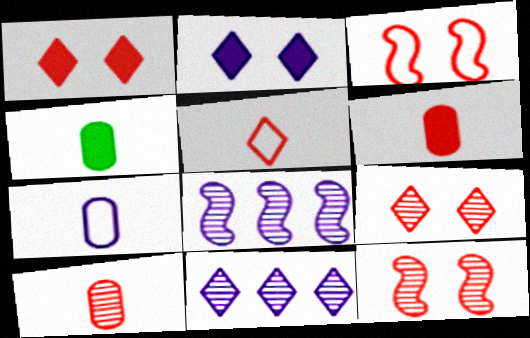[[2, 7, 8], 
[3, 4, 11], 
[4, 7, 10]]